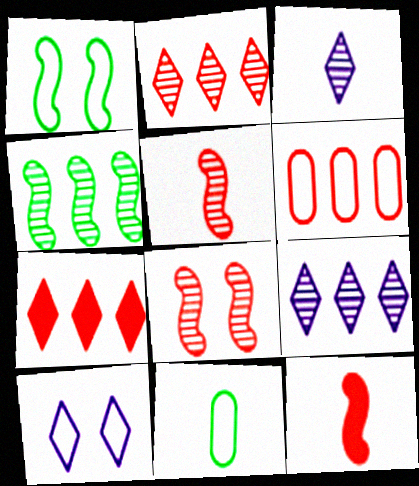[[3, 11, 12]]